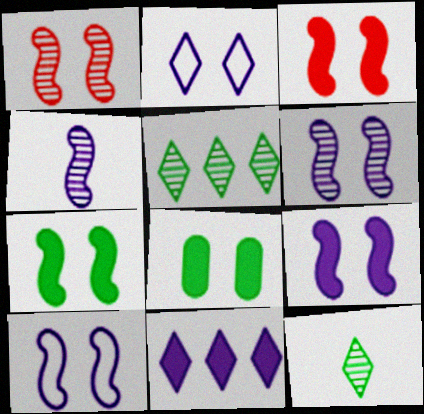[[1, 2, 8], 
[1, 7, 10], 
[3, 7, 9], 
[6, 9, 10]]